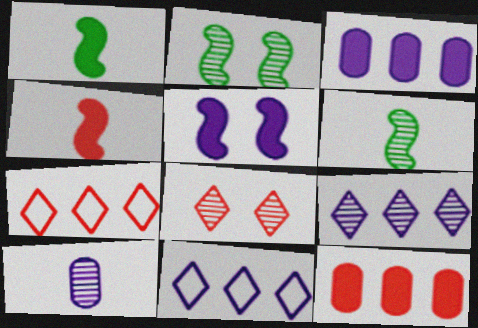[[5, 10, 11]]